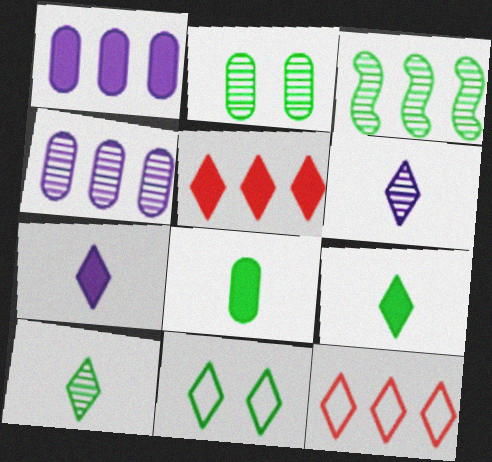[[1, 3, 12], 
[2, 3, 10], 
[3, 8, 11], 
[5, 6, 11]]